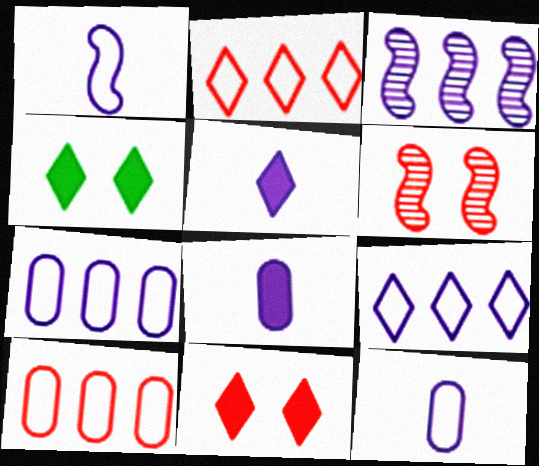[]